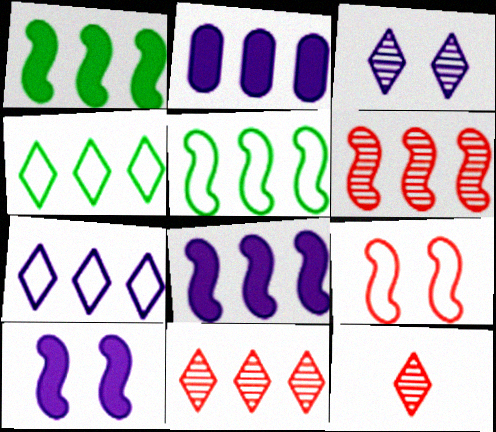[[2, 4, 6], 
[2, 5, 11], 
[5, 6, 8]]